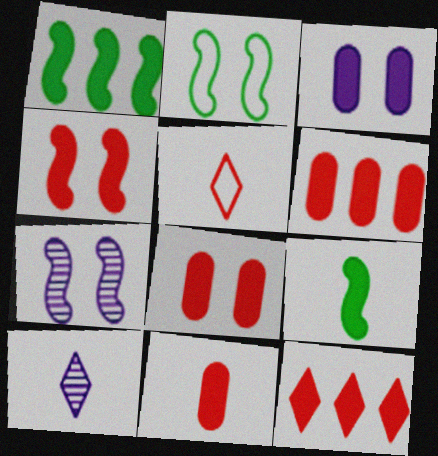[[2, 4, 7], 
[2, 6, 10], 
[3, 9, 12], 
[4, 11, 12], 
[6, 8, 11]]